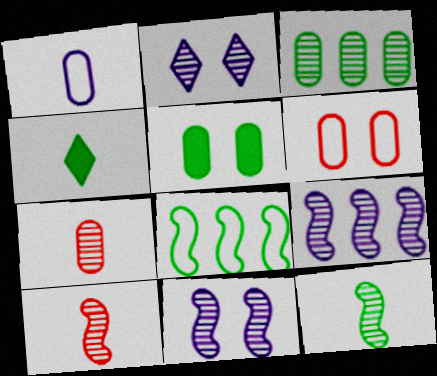[[1, 4, 10], 
[2, 3, 10], 
[4, 6, 9]]